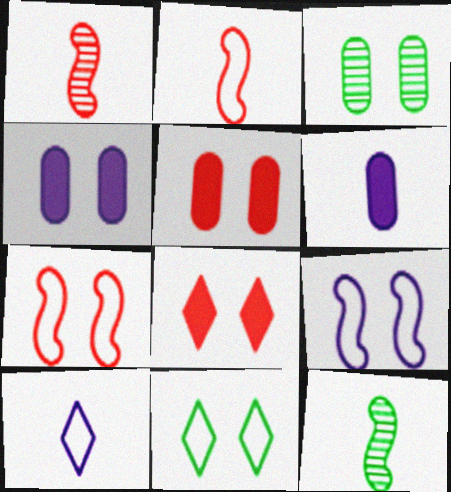[[3, 8, 9]]